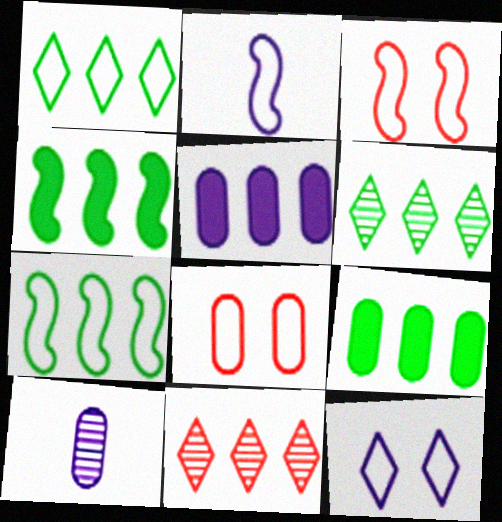[[1, 2, 8], 
[2, 3, 7], 
[5, 7, 11], 
[6, 7, 9], 
[8, 9, 10]]